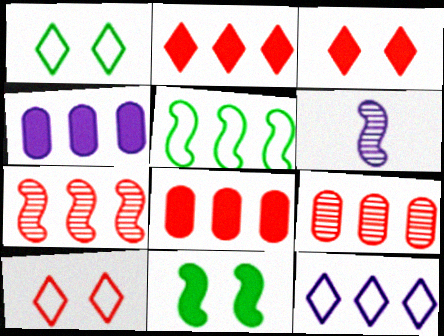[[1, 6, 8]]